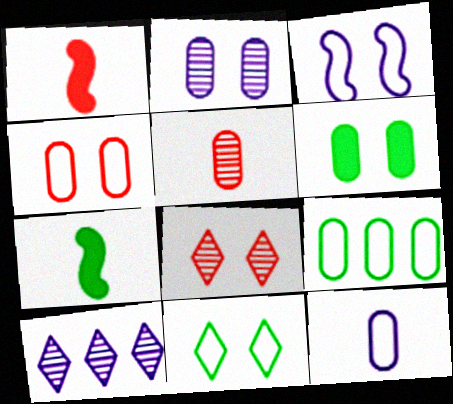[[2, 4, 6], 
[3, 4, 11], 
[3, 6, 8], 
[4, 7, 10], 
[4, 9, 12]]